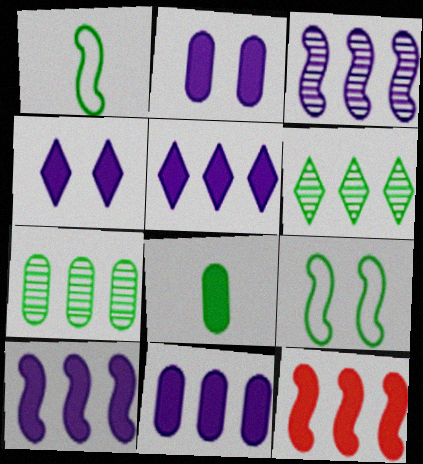[[4, 8, 12], 
[5, 10, 11], 
[6, 8, 9]]